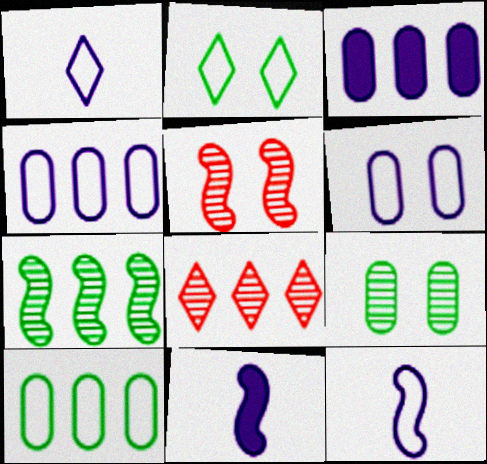[]